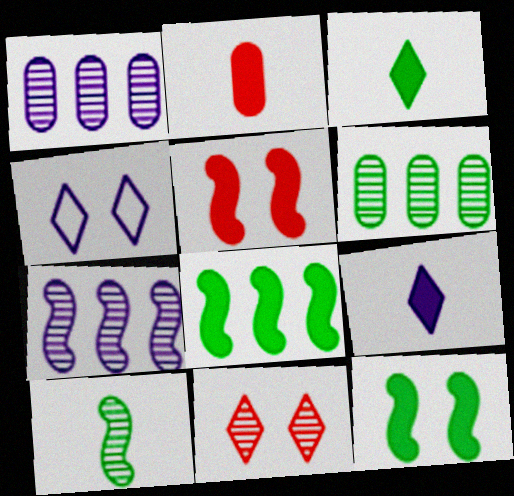[[1, 10, 11]]